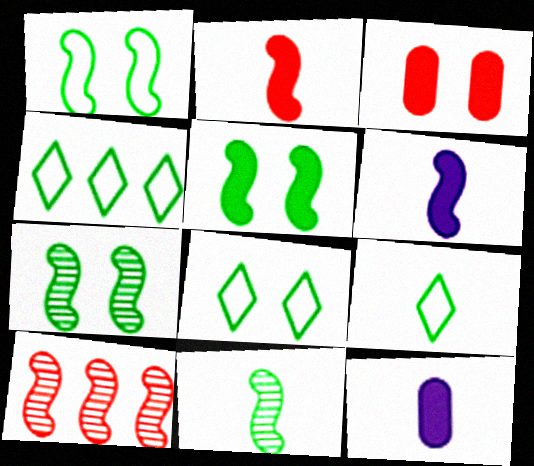[[1, 5, 7], 
[1, 6, 10], 
[4, 8, 9], 
[8, 10, 12]]